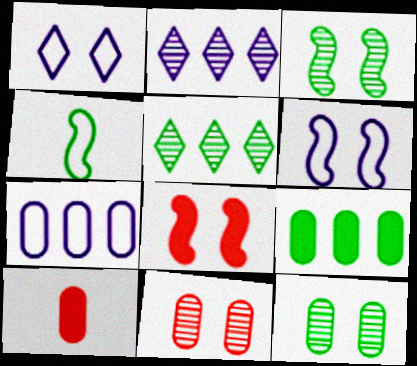[[1, 8, 12], 
[3, 6, 8], 
[5, 6, 10], 
[7, 10, 12]]